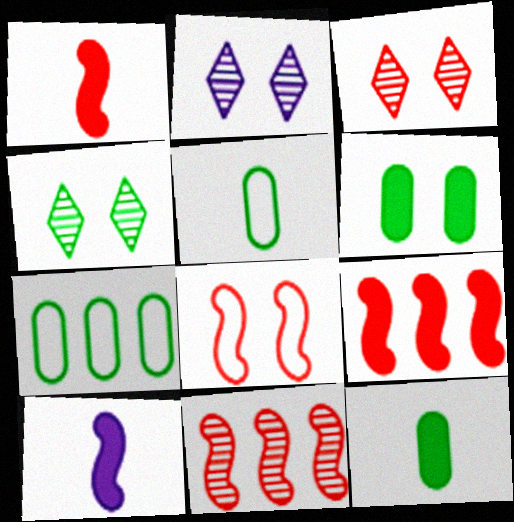[[1, 2, 7], 
[1, 8, 11], 
[2, 3, 4], 
[2, 5, 9], 
[2, 6, 8], 
[3, 7, 10]]